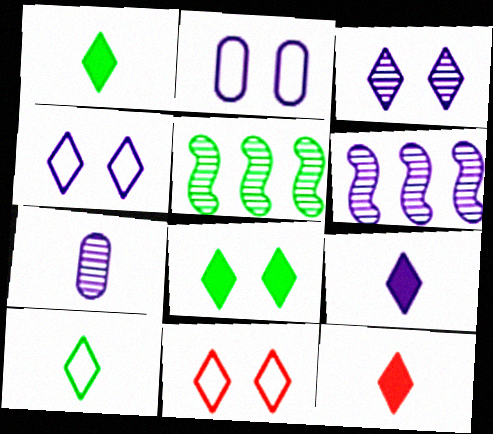[[1, 9, 12], 
[2, 5, 12], 
[2, 6, 9], 
[3, 6, 7], 
[3, 8, 11]]